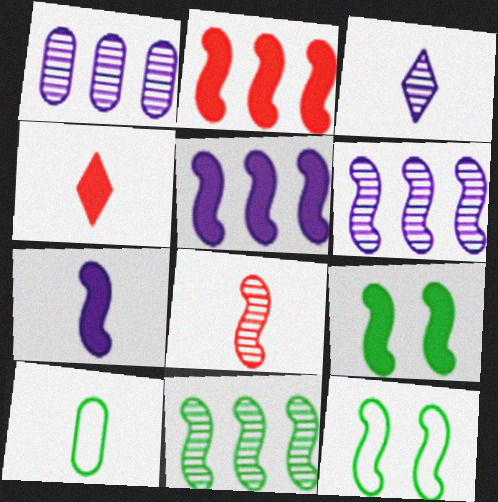[[1, 4, 12], 
[2, 7, 9], 
[5, 8, 12]]